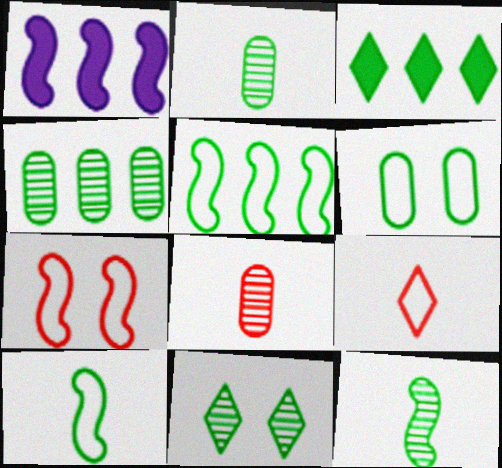[[1, 7, 12], 
[3, 4, 5], 
[3, 6, 12], 
[4, 11, 12]]